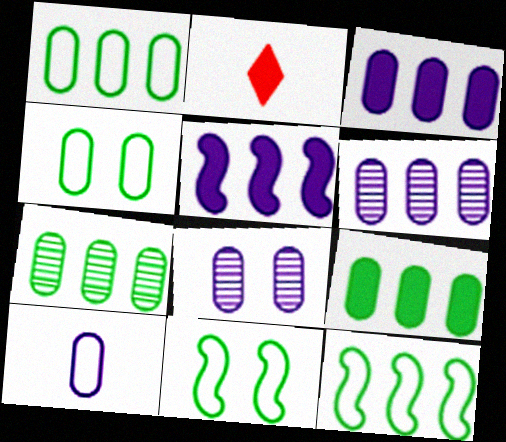[[1, 7, 9], 
[2, 6, 11], 
[2, 8, 12], 
[3, 8, 10]]